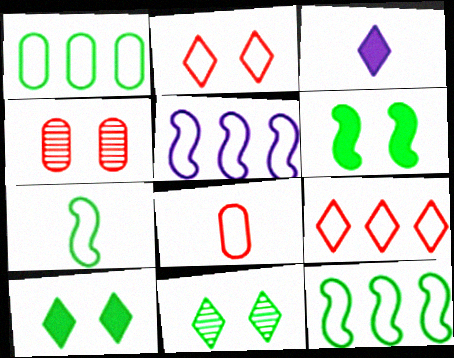[[1, 5, 9], 
[3, 4, 12], 
[3, 9, 11]]